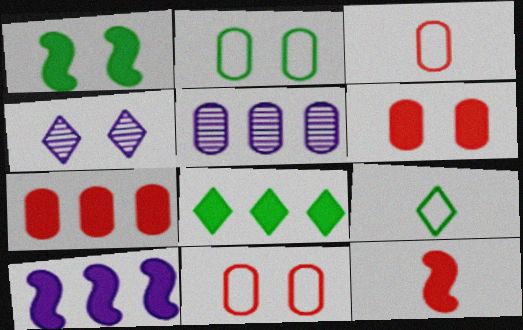[[1, 4, 11], 
[1, 10, 12], 
[7, 8, 10]]